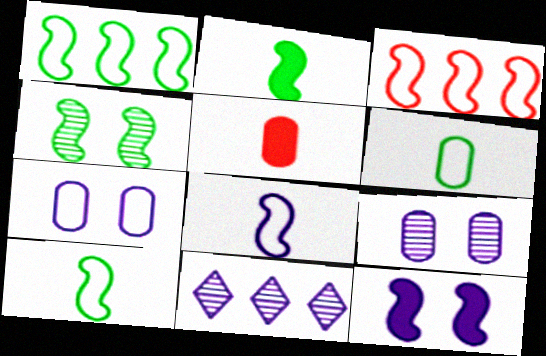[[1, 2, 4]]